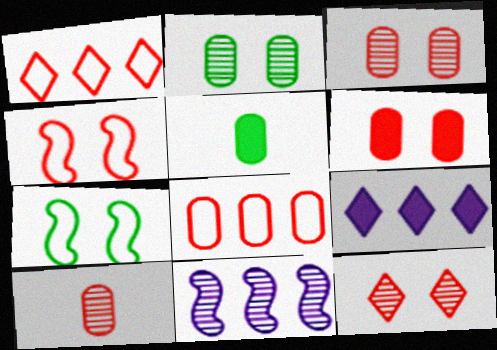[[4, 6, 12], 
[6, 8, 10], 
[7, 9, 10]]